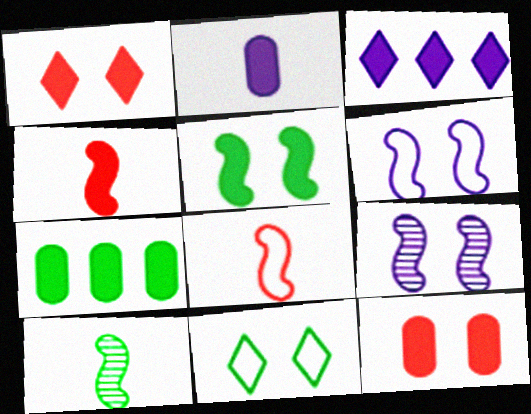[[2, 7, 12], 
[7, 10, 11], 
[9, 11, 12]]